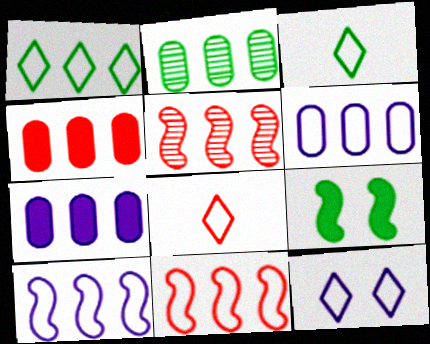[[1, 5, 7], 
[1, 6, 11], 
[1, 8, 12], 
[2, 3, 9], 
[2, 4, 6]]